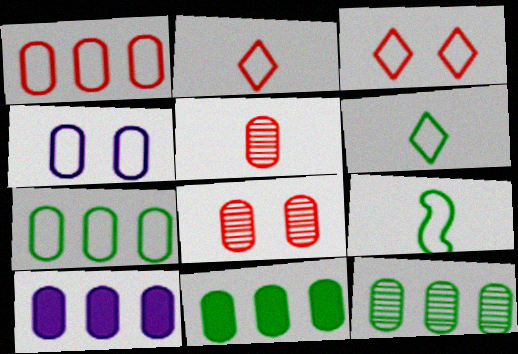[[1, 10, 12], 
[4, 5, 11], 
[7, 11, 12]]